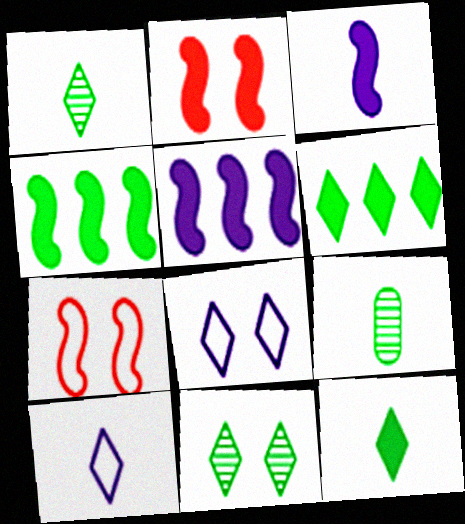[[2, 3, 4]]